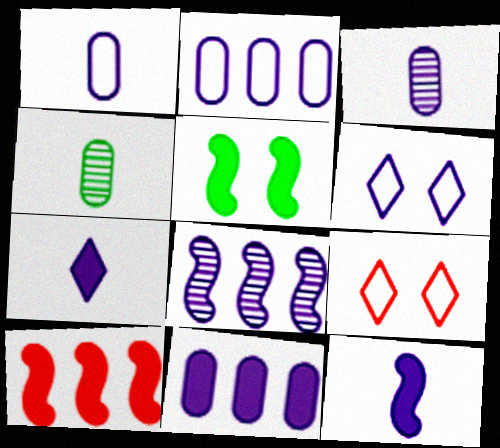[[4, 6, 10], 
[5, 10, 12]]